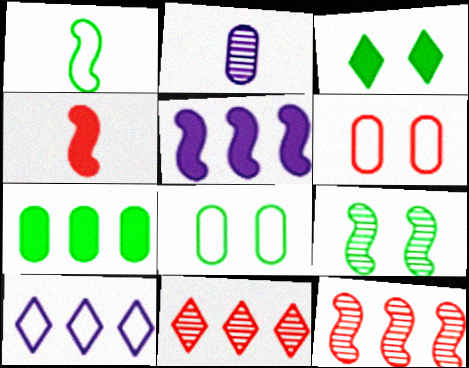[[1, 6, 10], 
[2, 6, 7], 
[2, 9, 11], 
[3, 8, 9], 
[4, 6, 11], 
[7, 10, 12]]